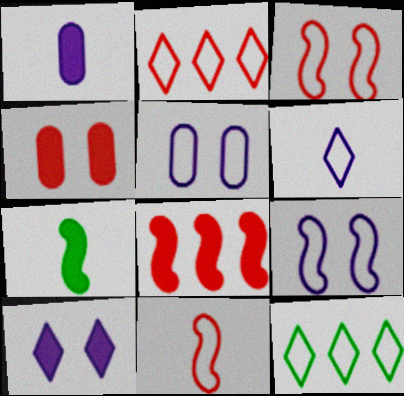[[5, 11, 12]]